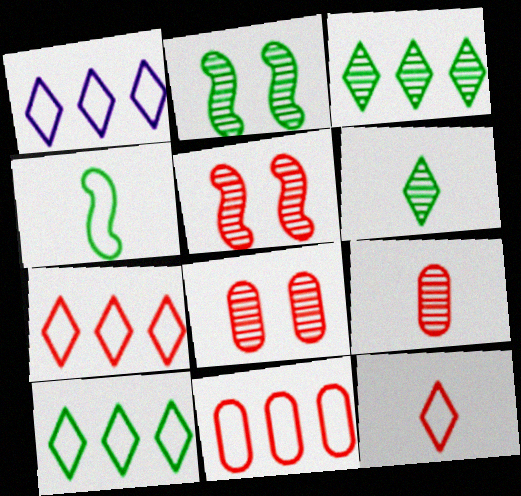[[1, 7, 10]]